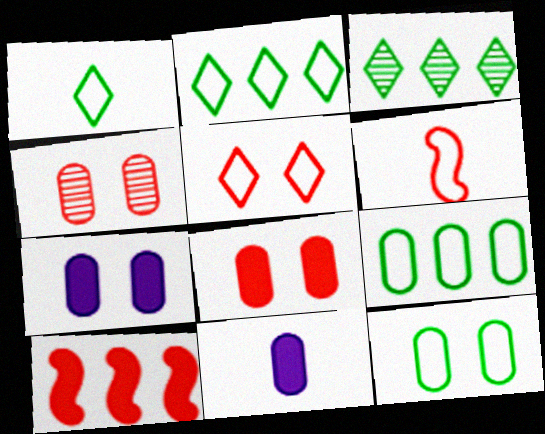[[3, 6, 7], 
[4, 7, 12], 
[4, 9, 11]]